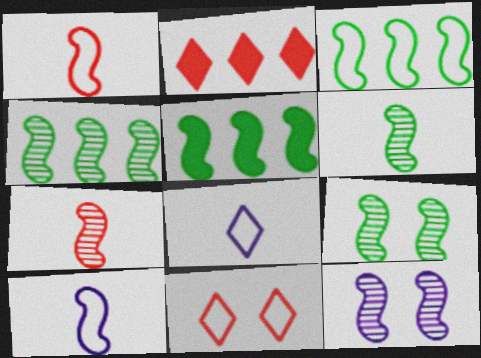[[1, 5, 12], 
[3, 4, 5], 
[4, 6, 9], 
[4, 7, 12]]